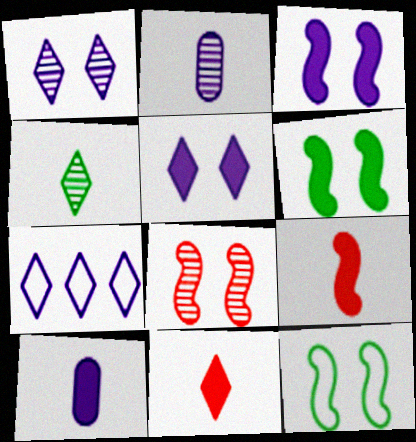[[2, 3, 7], 
[3, 8, 12]]